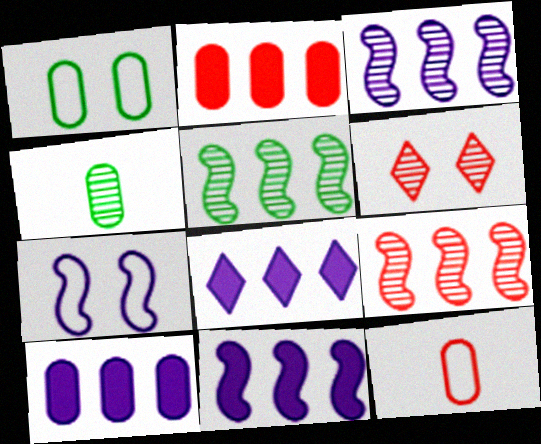[[3, 4, 6], 
[3, 5, 9], 
[8, 10, 11]]